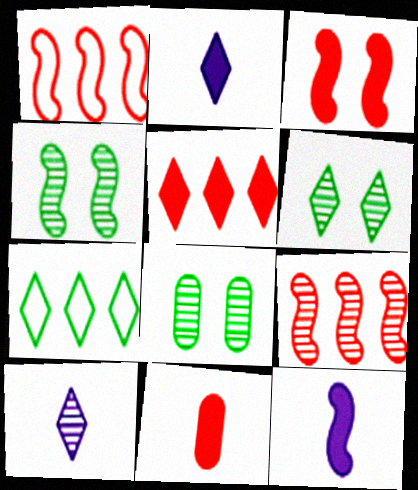[[1, 2, 8], 
[1, 4, 12], 
[3, 5, 11], 
[4, 6, 8], 
[8, 9, 10]]